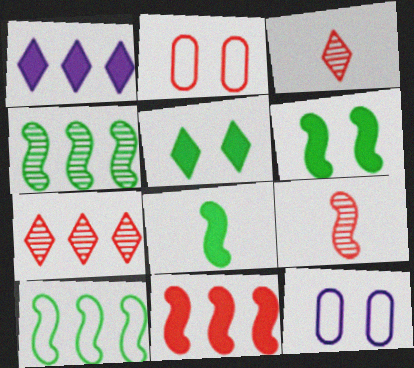[[2, 3, 11], 
[7, 8, 12]]